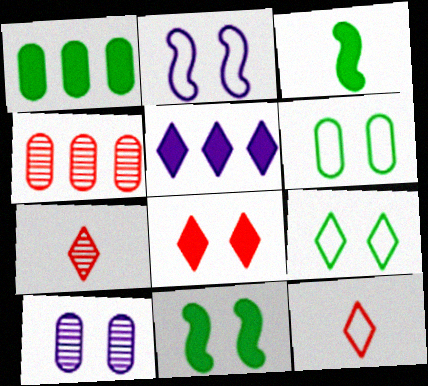[[1, 2, 7], 
[5, 7, 9]]